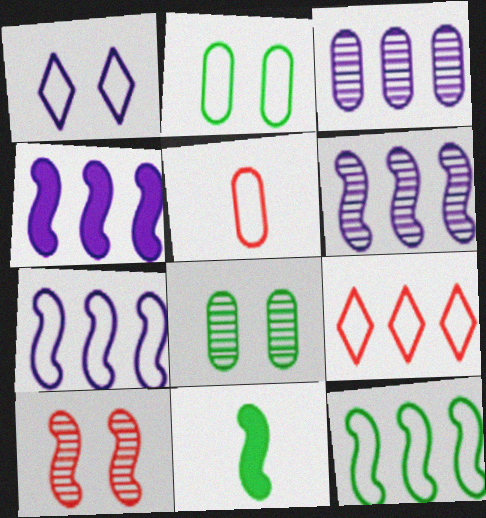[[1, 5, 12], 
[4, 6, 7], 
[7, 10, 11]]